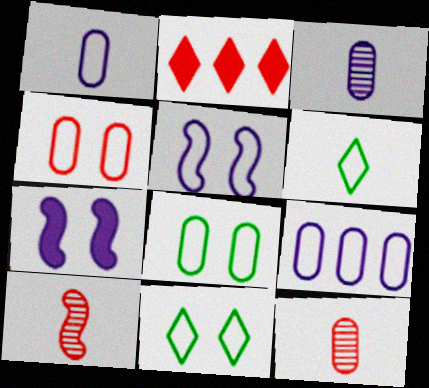[[2, 4, 10], 
[4, 5, 11]]